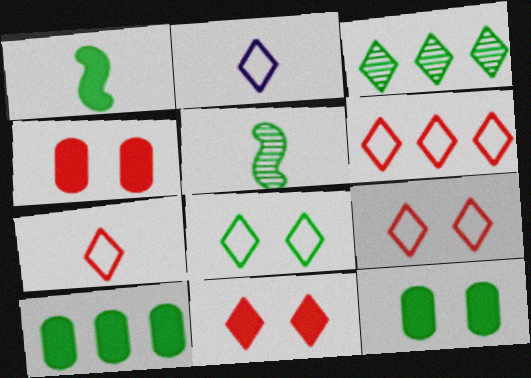[[2, 3, 11], 
[2, 6, 8], 
[5, 8, 10], 
[6, 7, 9]]